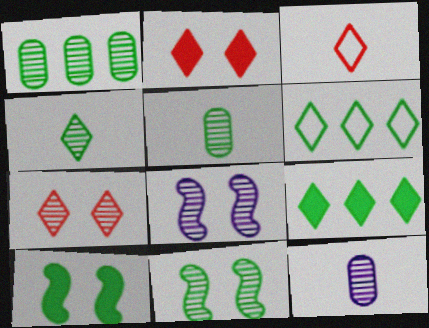[[1, 4, 11], 
[5, 6, 10]]